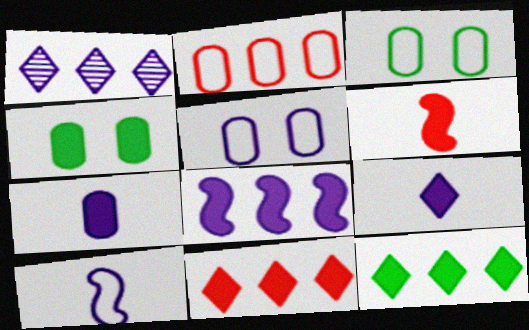[[1, 3, 6]]